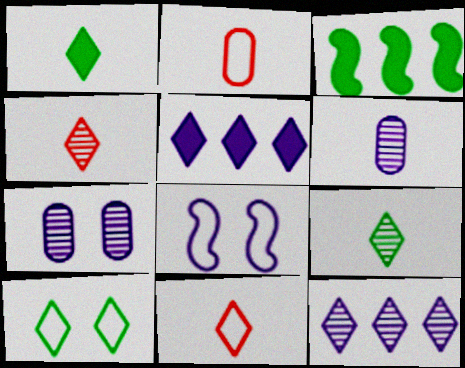[[3, 7, 11], 
[4, 5, 10], 
[5, 6, 8]]